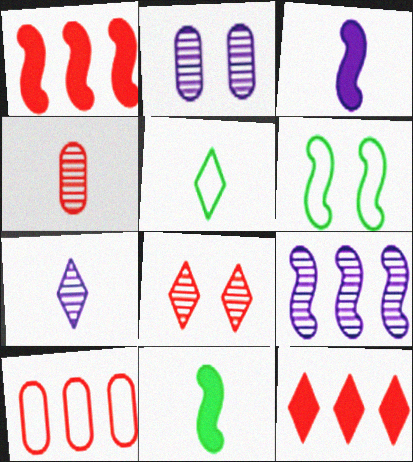[[1, 2, 5], 
[2, 7, 9], 
[3, 4, 5]]